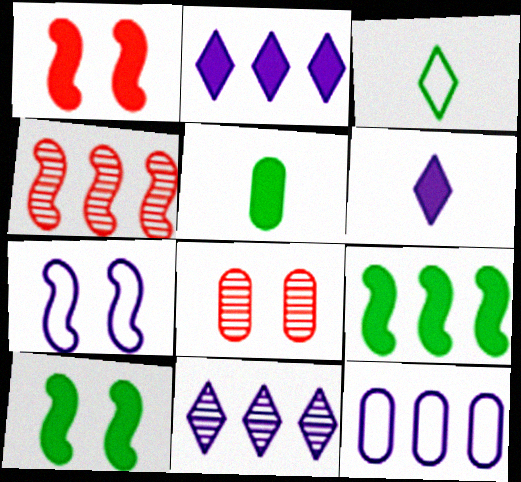[[1, 2, 5], 
[5, 8, 12]]